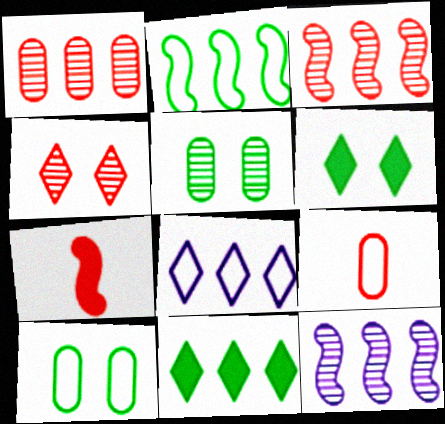[[5, 7, 8], 
[6, 9, 12]]